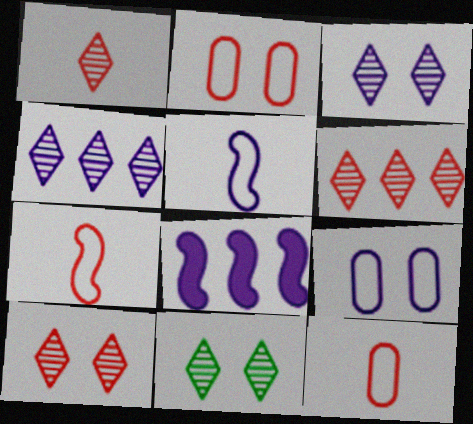[[1, 4, 11], 
[1, 6, 10], 
[3, 10, 11], 
[8, 11, 12]]